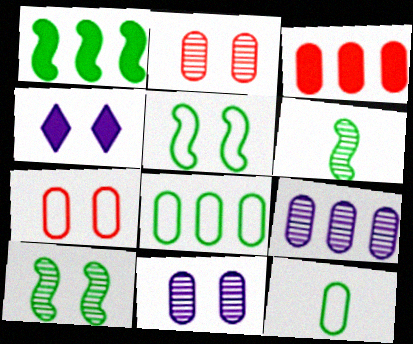[[1, 5, 6], 
[2, 4, 5], 
[3, 8, 9], 
[3, 11, 12], 
[4, 7, 10]]